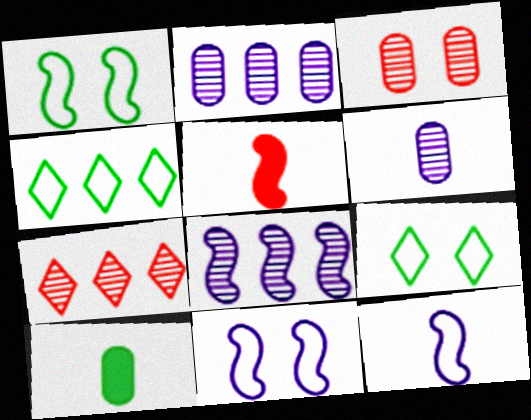[[1, 5, 8], 
[2, 5, 9], 
[7, 10, 11]]